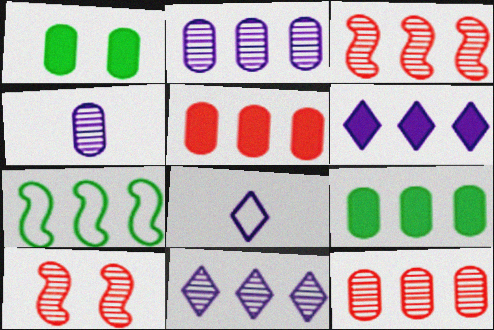[[1, 3, 8], 
[5, 7, 11], 
[6, 7, 12], 
[8, 9, 10]]